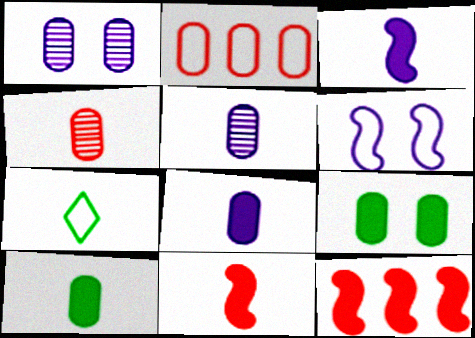[[1, 2, 10], 
[1, 7, 12], 
[2, 5, 9], 
[2, 6, 7], 
[3, 4, 7], 
[5, 7, 11]]